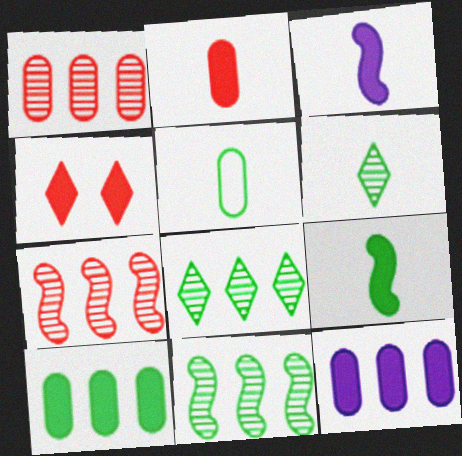[[3, 4, 10], 
[4, 9, 12], 
[5, 6, 9]]